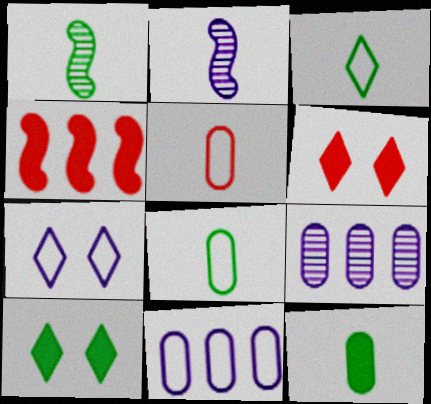[[1, 3, 12], 
[1, 6, 11]]